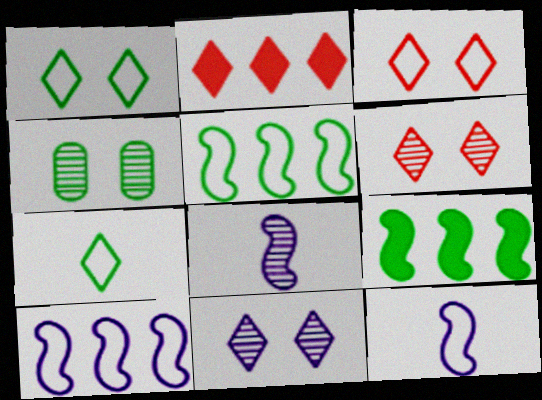[[2, 4, 12], 
[2, 7, 11], 
[4, 7, 9]]